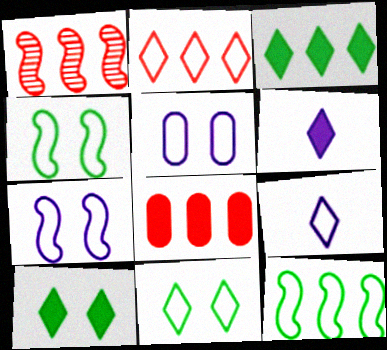[[1, 2, 8], 
[2, 9, 11]]